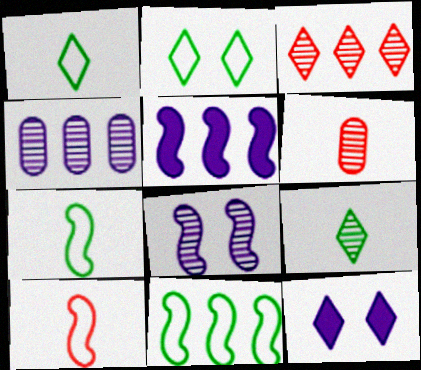[[1, 3, 12], 
[2, 5, 6], 
[6, 11, 12]]